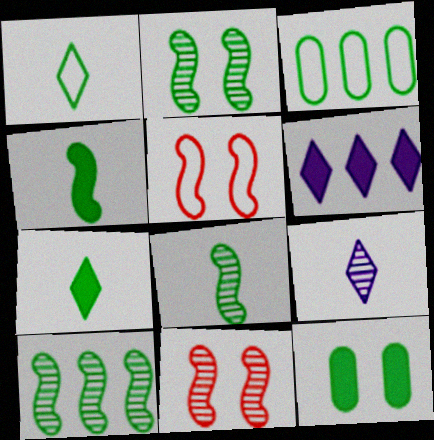[[1, 10, 12], 
[2, 3, 7], 
[2, 8, 10]]